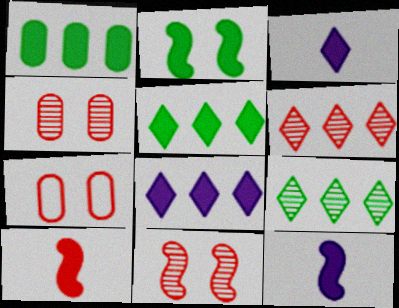[[6, 7, 10], 
[7, 9, 12]]